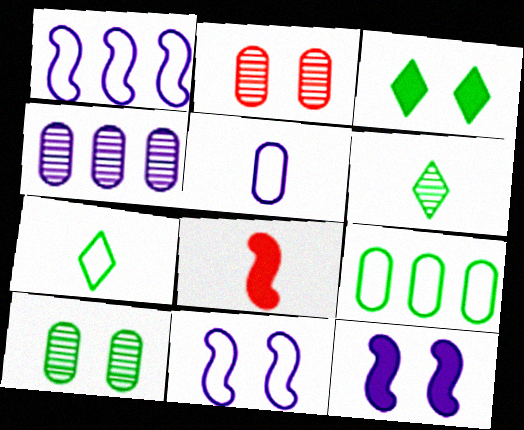[[2, 3, 11], 
[5, 6, 8]]